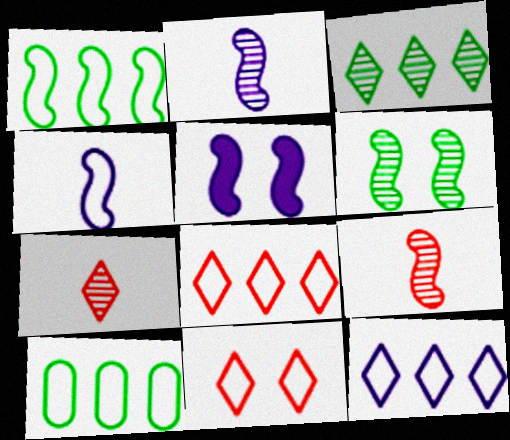[[1, 5, 9], 
[4, 10, 11], 
[5, 7, 10]]